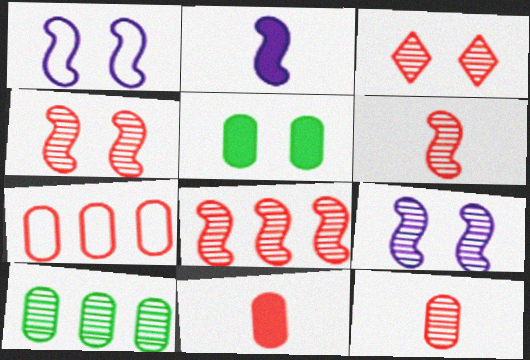[[1, 3, 5], 
[3, 8, 12], 
[4, 6, 8]]